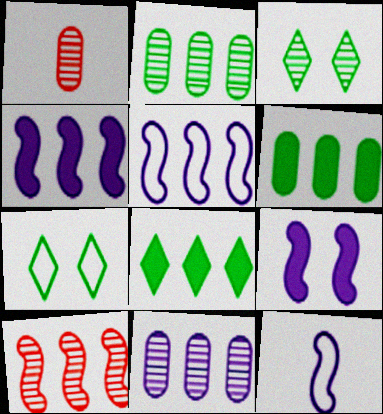[[1, 4, 7]]